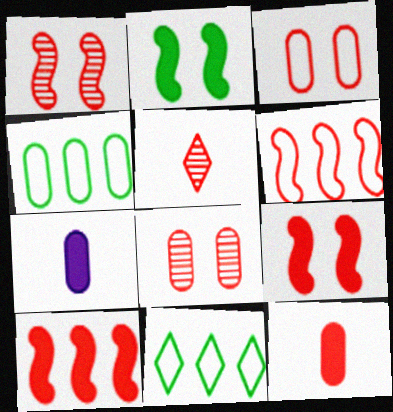[[1, 7, 11], 
[3, 5, 10], 
[4, 7, 8]]